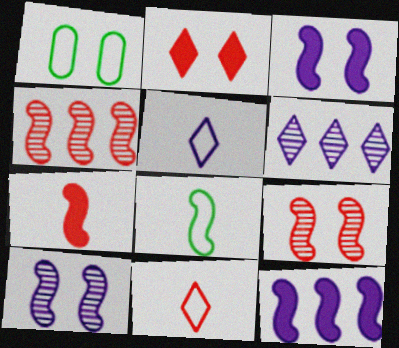[[1, 2, 10], 
[1, 6, 7], 
[3, 4, 8], 
[8, 9, 12]]